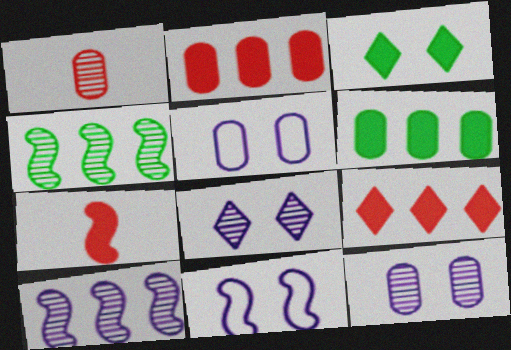[[1, 4, 8], 
[1, 5, 6], 
[4, 7, 11]]